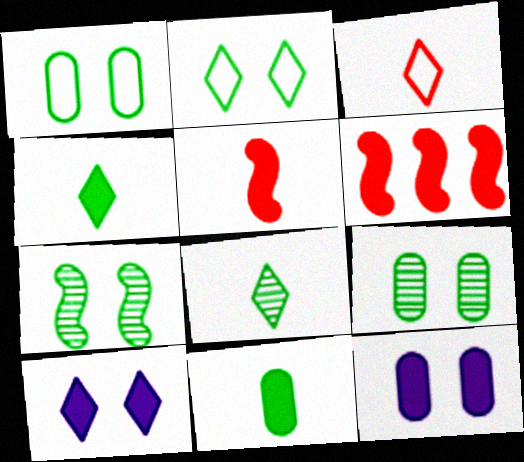[[4, 6, 12], 
[6, 10, 11]]